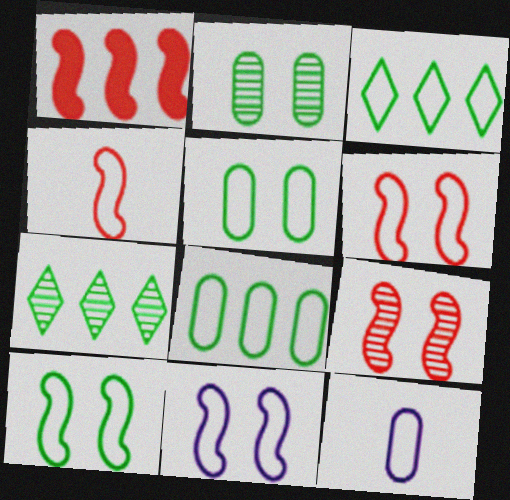[[1, 4, 9], 
[3, 6, 12], 
[6, 10, 11]]